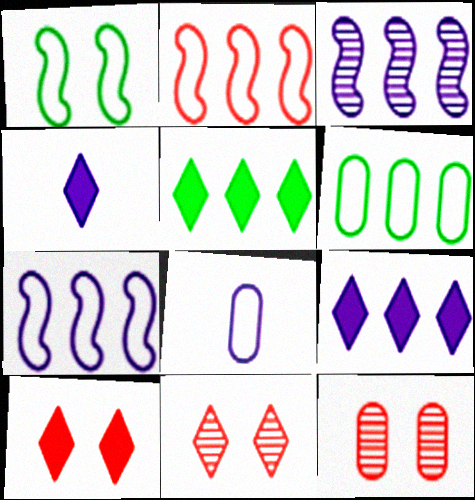[[4, 5, 10]]